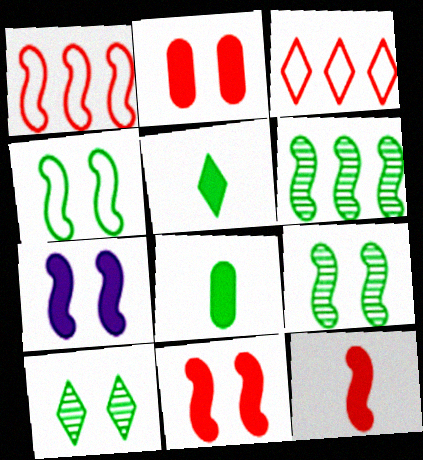[]